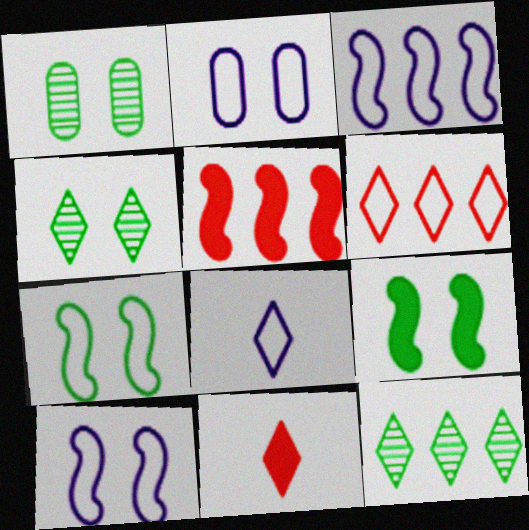[[1, 3, 11], 
[1, 5, 8], 
[2, 3, 8]]